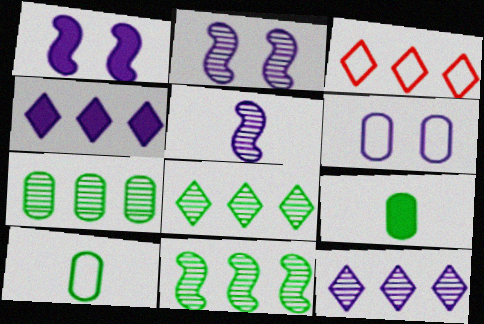[[2, 3, 9], 
[3, 4, 8], 
[4, 5, 6], 
[7, 8, 11]]